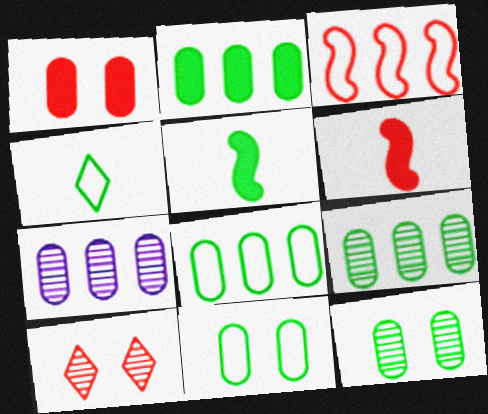[[2, 8, 9]]